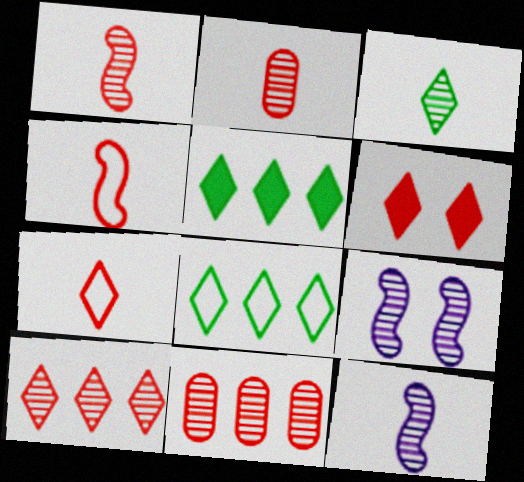[[2, 3, 12], 
[3, 9, 11], 
[4, 6, 11], 
[6, 7, 10]]